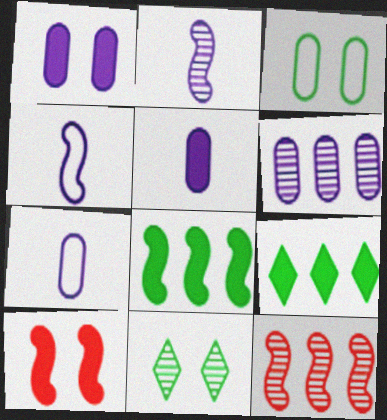[[1, 6, 7], 
[5, 9, 10]]